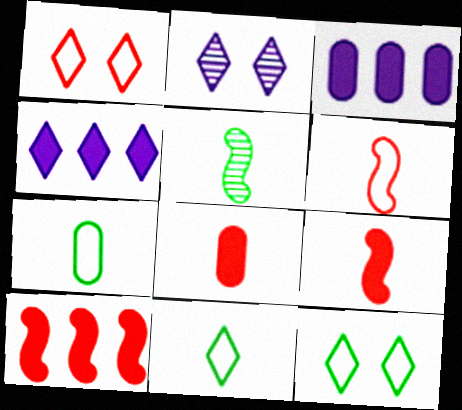[[1, 3, 5], 
[2, 7, 10]]